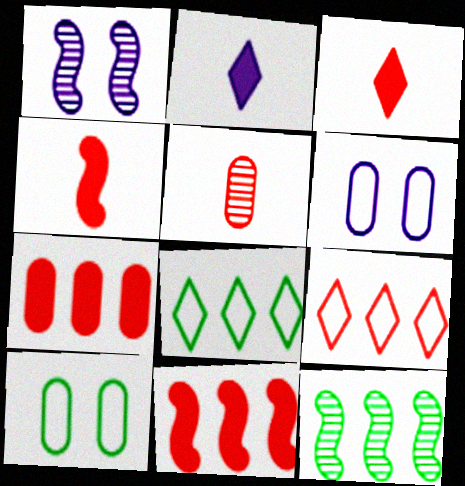[[3, 6, 12]]